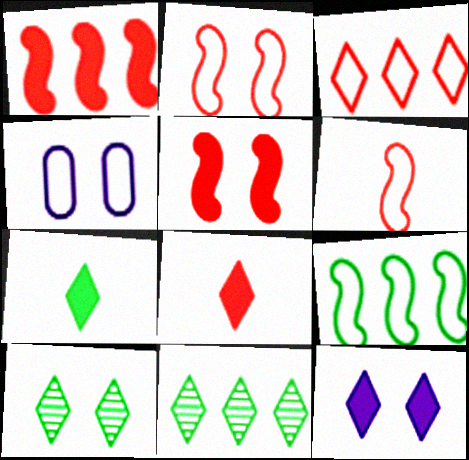[[4, 5, 10]]